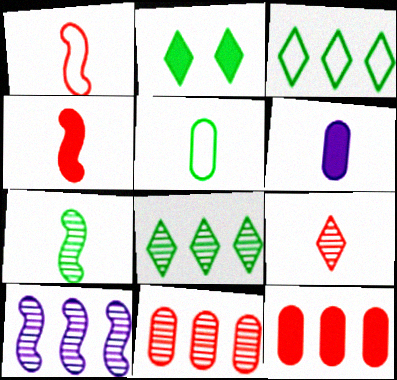[[3, 10, 12], 
[8, 10, 11]]